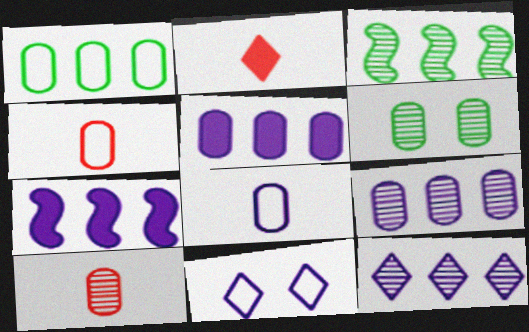[[4, 5, 6], 
[6, 9, 10]]